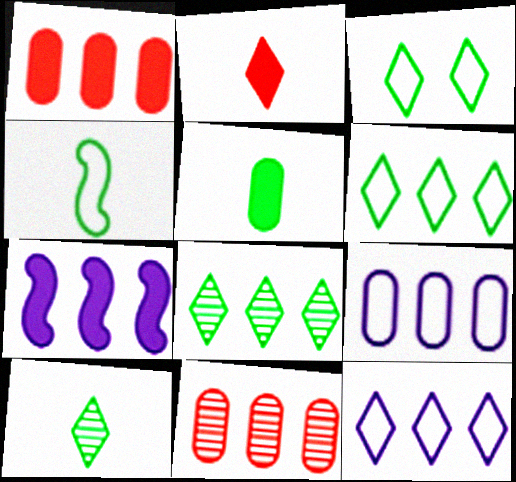[[4, 5, 10], 
[6, 7, 11]]